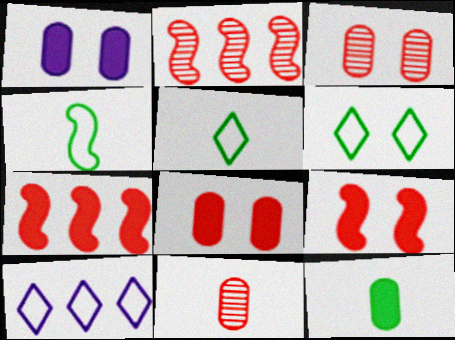[[1, 2, 5]]